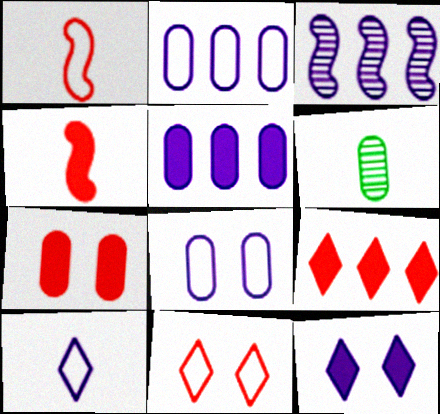[[2, 6, 7], 
[4, 6, 10], 
[4, 7, 9]]